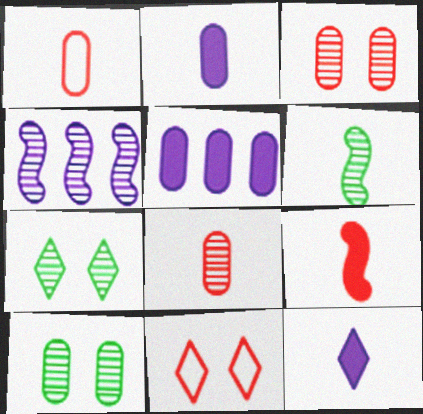[[1, 5, 10], 
[1, 6, 12], 
[4, 7, 8], 
[5, 6, 11]]